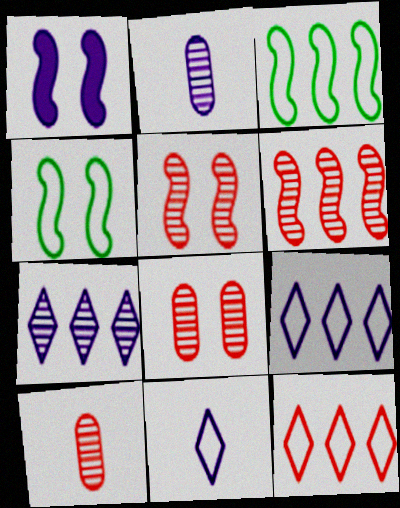[[1, 2, 9], 
[1, 4, 5]]